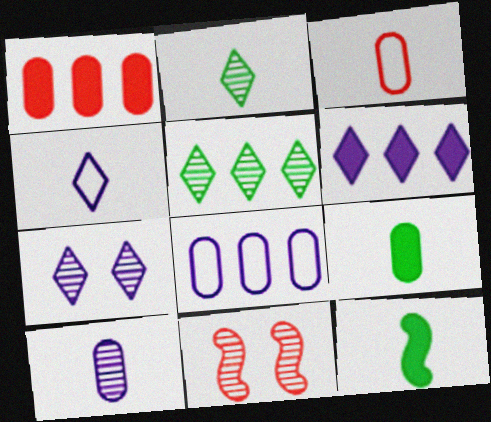[[3, 9, 10], 
[4, 6, 7], 
[5, 10, 11]]